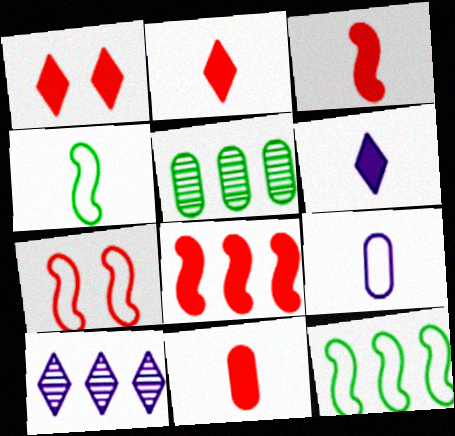[[1, 8, 11], 
[2, 3, 11], 
[5, 6, 7]]